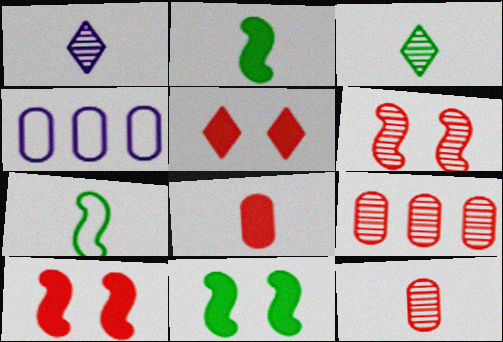[[1, 7, 8], 
[3, 4, 10]]